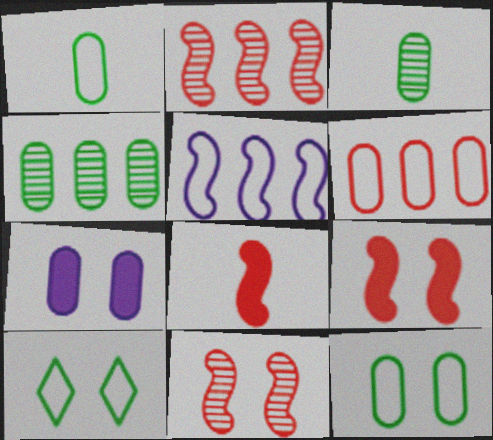[[3, 6, 7], 
[7, 10, 11]]